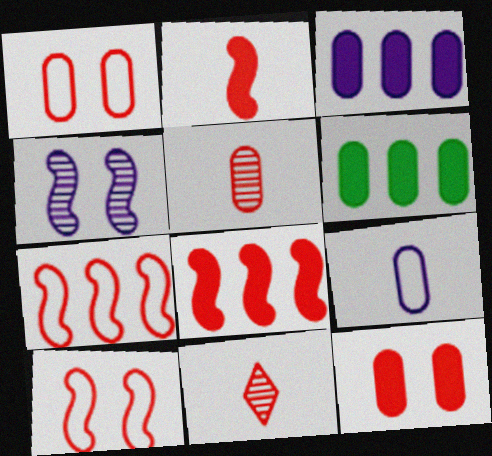[[1, 8, 11], 
[7, 11, 12]]